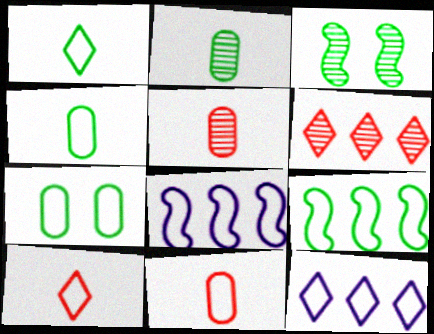[[1, 7, 9], 
[7, 8, 10]]